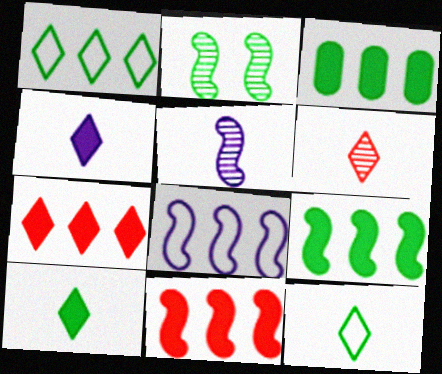[[2, 3, 12], 
[4, 6, 12]]